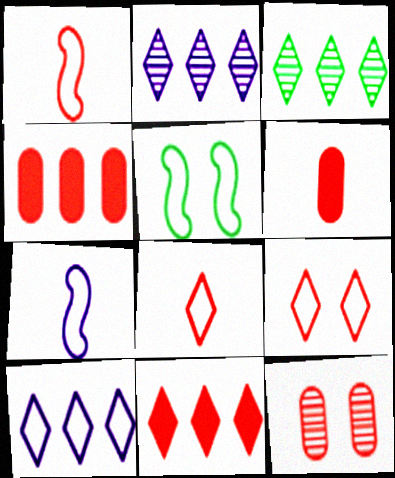[[1, 11, 12], 
[2, 5, 6], 
[3, 10, 11]]